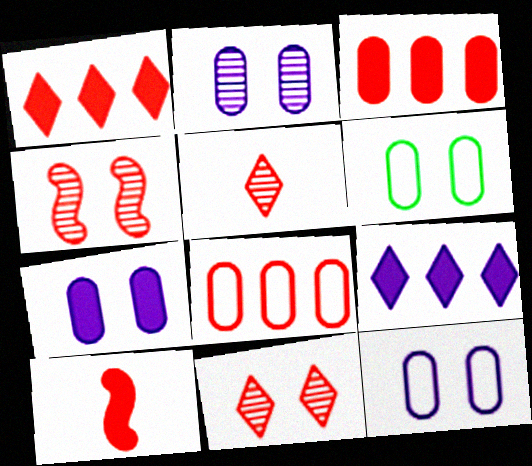[[2, 7, 12], 
[8, 10, 11]]